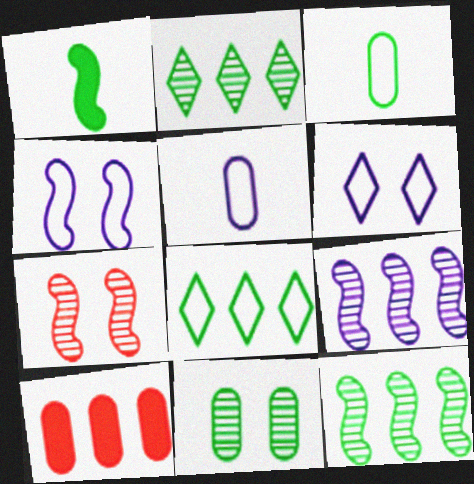[[1, 8, 11], 
[5, 10, 11], 
[8, 9, 10]]